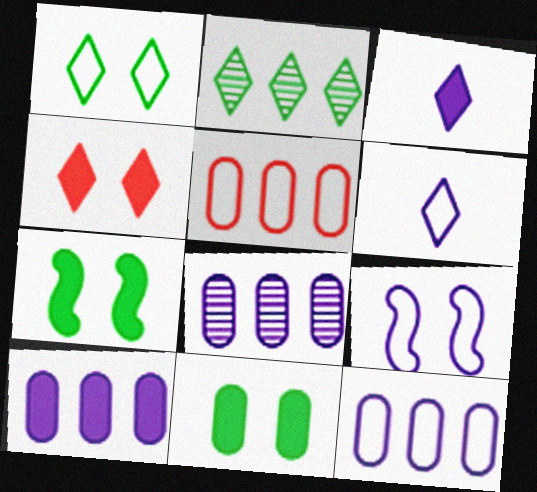[[2, 4, 6], 
[3, 8, 9], 
[6, 9, 12], 
[8, 10, 12]]